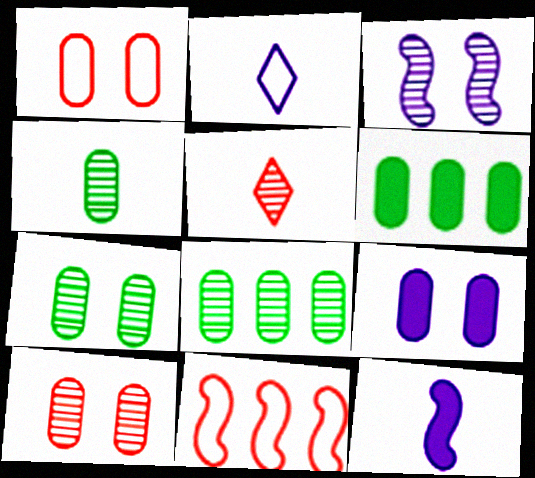[[1, 7, 9], 
[3, 5, 8], 
[4, 7, 8]]